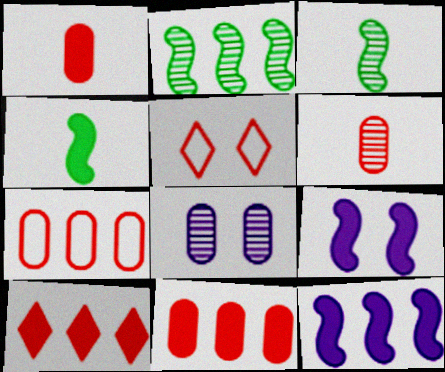[]